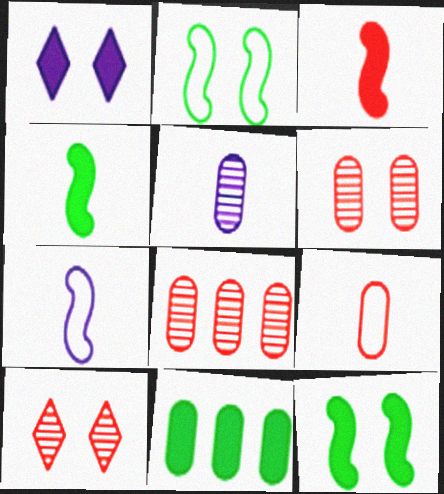[[1, 2, 6], 
[1, 3, 11], 
[7, 10, 11]]